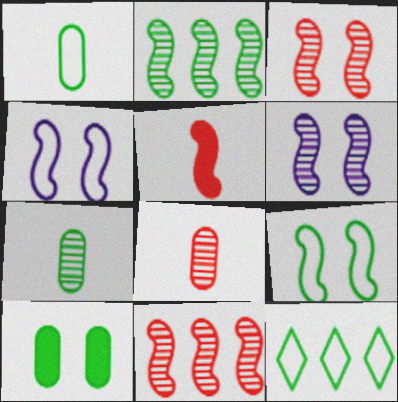[[1, 9, 12], 
[2, 4, 5]]